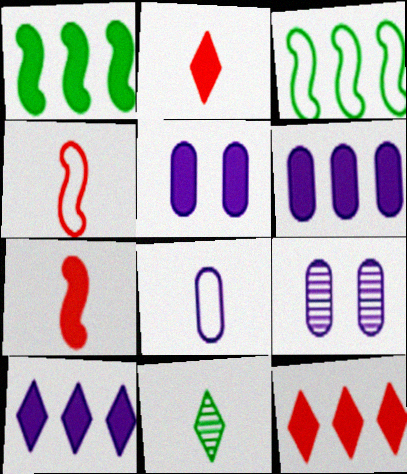[[1, 2, 5], 
[1, 6, 12], 
[2, 3, 9], 
[6, 8, 9], 
[7, 8, 11]]